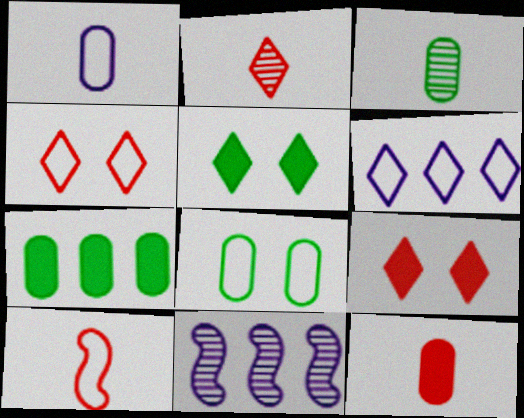[[1, 3, 12], 
[2, 5, 6], 
[2, 10, 12], 
[3, 7, 8], 
[6, 8, 10]]